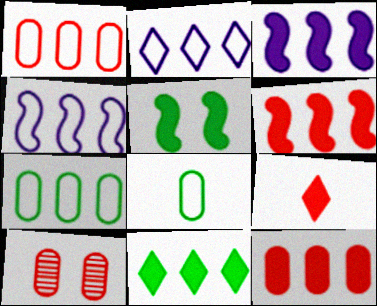[[3, 11, 12]]